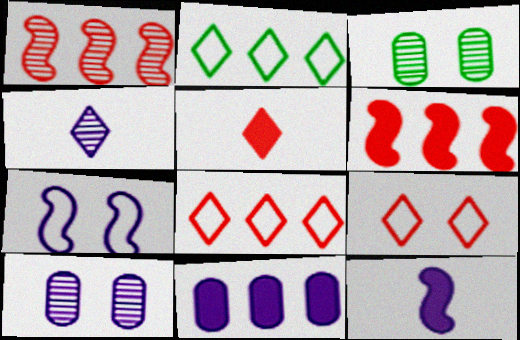[[1, 2, 11], 
[1, 3, 4], 
[3, 8, 12], 
[4, 7, 11]]